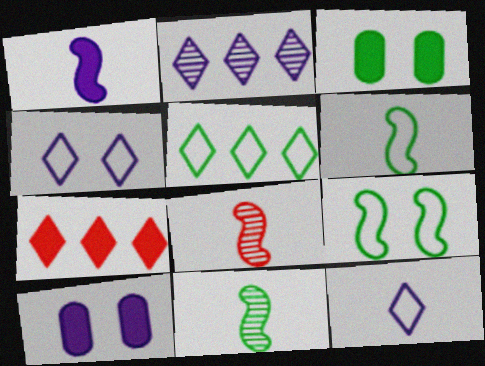[[1, 3, 7], 
[1, 6, 8], 
[2, 5, 7], 
[3, 5, 11], 
[5, 8, 10]]